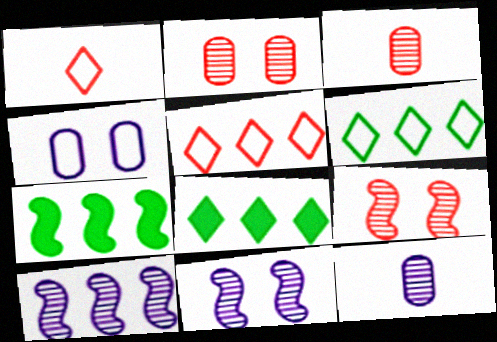[]